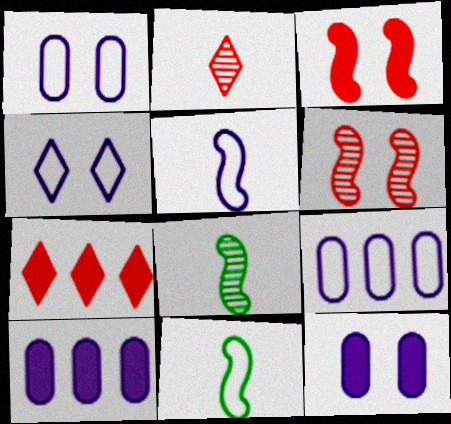[[1, 7, 8], 
[4, 5, 9]]